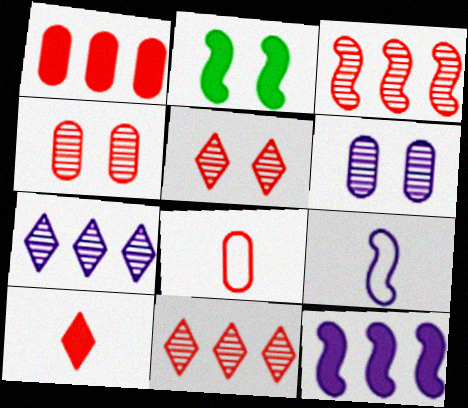[[1, 4, 8], 
[2, 3, 9], 
[2, 7, 8]]